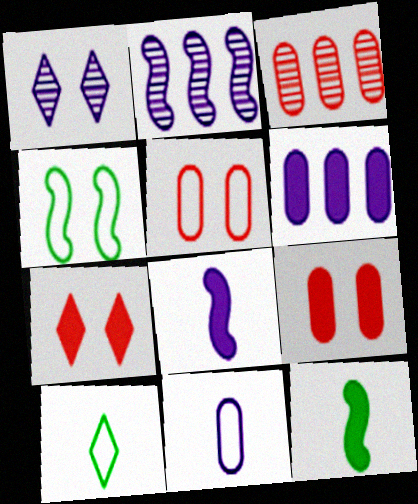[[1, 4, 9], 
[2, 9, 10], 
[6, 7, 12]]